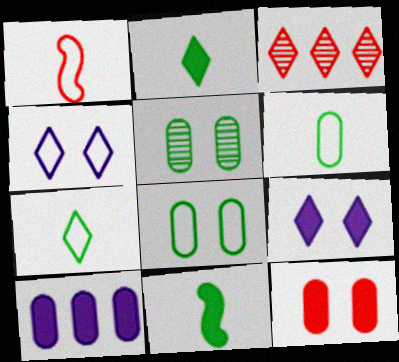[[1, 3, 12], 
[2, 3, 4], 
[3, 7, 9]]